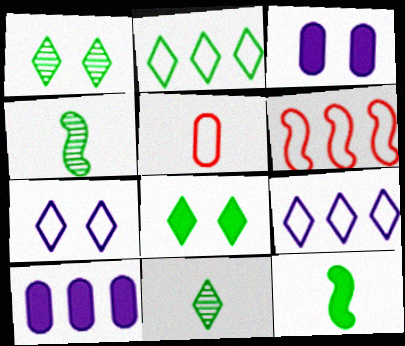[[2, 8, 11], 
[3, 6, 11]]